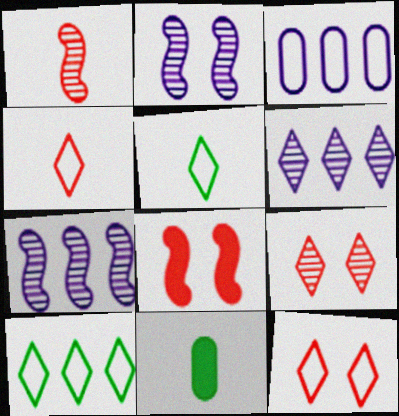[[7, 11, 12]]